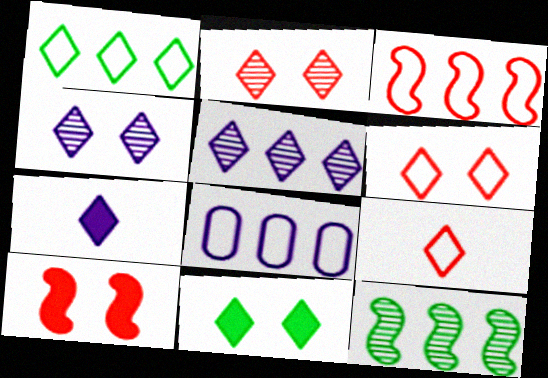[[1, 2, 7], 
[1, 3, 8], 
[4, 6, 11], 
[5, 9, 11]]